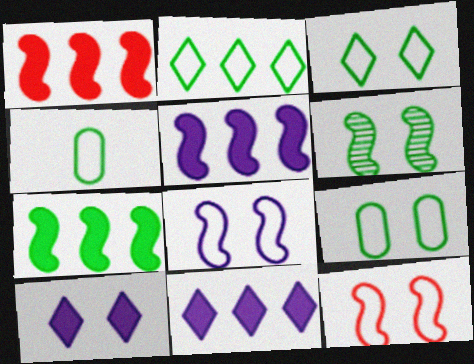[[1, 5, 7]]